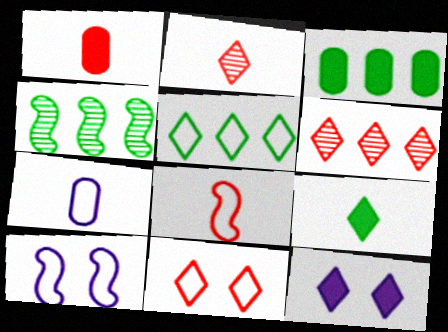[[1, 2, 8], 
[2, 3, 10], 
[2, 5, 12], 
[3, 4, 5]]